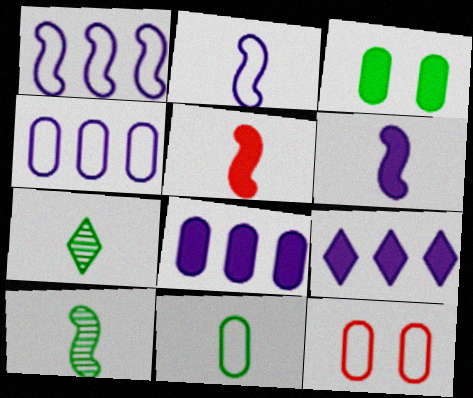[[2, 5, 10], 
[3, 5, 9], 
[4, 11, 12], 
[9, 10, 12]]